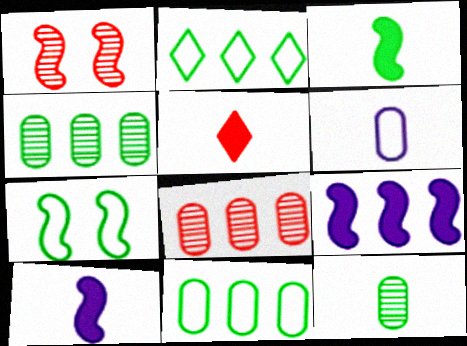[[2, 8, 9]]